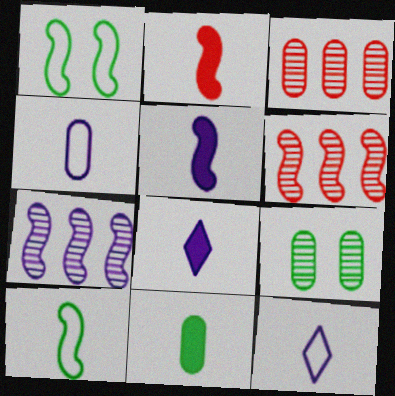[[1, 2, 7], 
[1, 3, 8], 
[1, 5, 6], 
[2, 8, 11]]